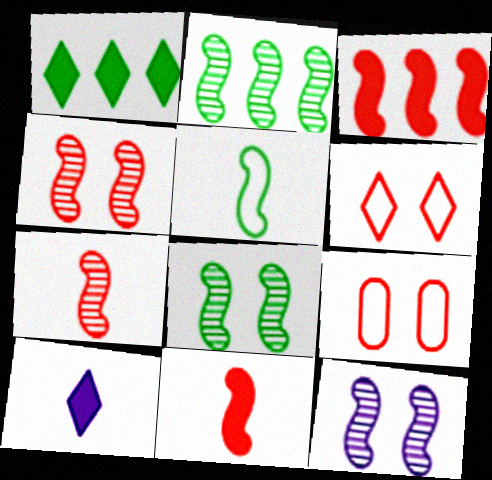[[2, 7, 12], 
[2, 9, 10], 
[3, 5, 12], 
[4, 8, 12]]